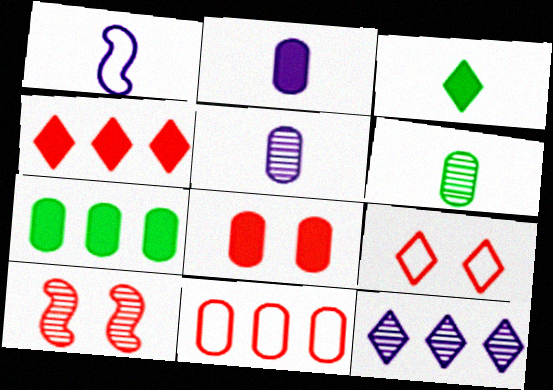[[2, 7, 8], 
[3, 9, 12], 
[6, 10, 12], 
[8, 9, 10]]